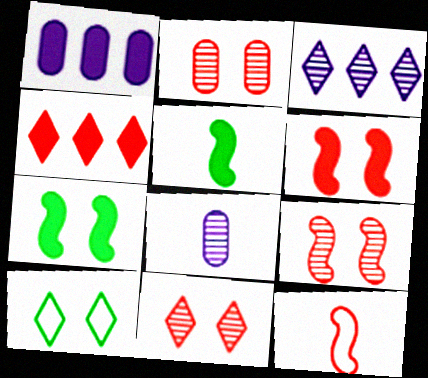[[2, 4, 12], 
[2, 9, 11]]